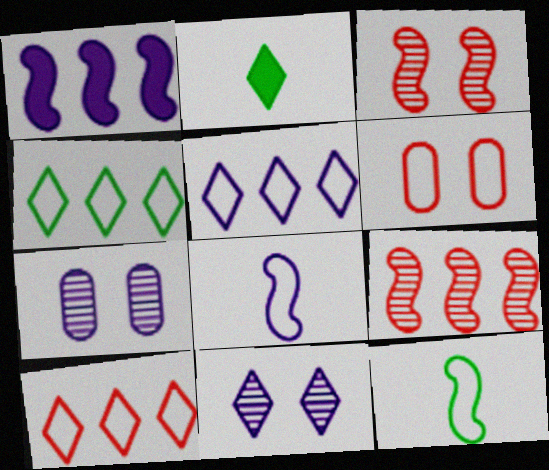[[1, 3, 12], 
[2, 10, 11], 
[4, 5, 10], 
[4, 6, 8], 
[5, 6, 12]]